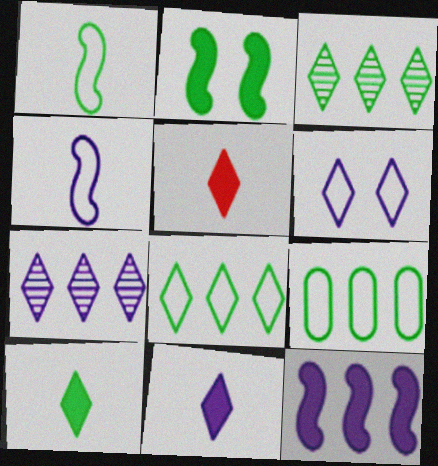[[3, 5, 6], 
[5, 10, 11], 
[6, 7, 11]]